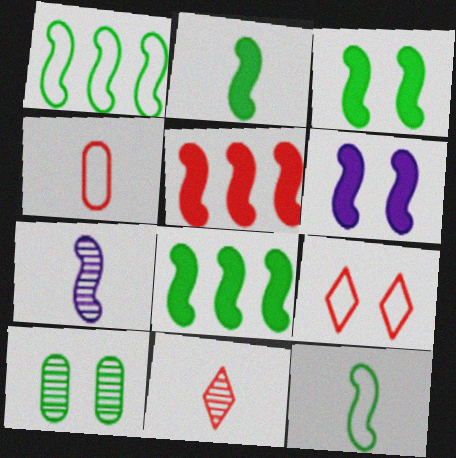[[2, 3, 8], 
[2, 5, 6], 
[6, 9, 10]]